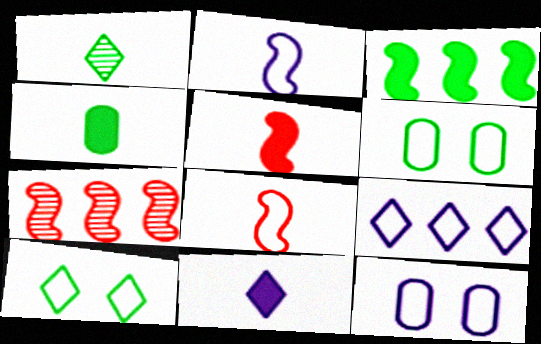[[1, 3, 6], 
[2, 9, 12], 
[4, 5, 11], 
[6, 7, 11], 
[6, 8, 9]]